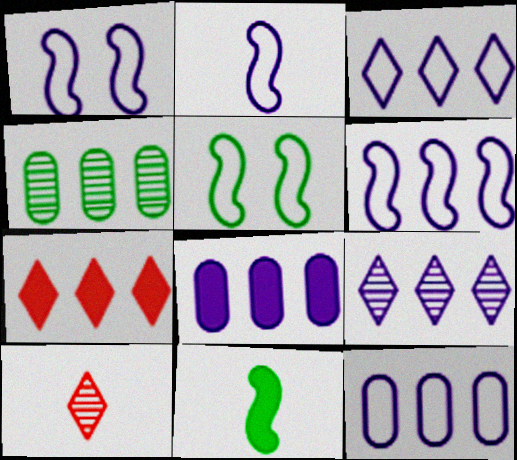[[1, 2, 6], 
[3, 6, 12], 
[4, 6, 7], 
[5, 8, 10], 
[6, 8, 9]]